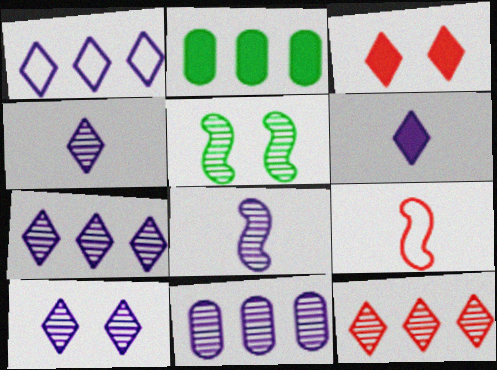[[1, 6, 10], 
[2, 9, 10], 
[4, 7, 10], 
[8, 10, 11]]